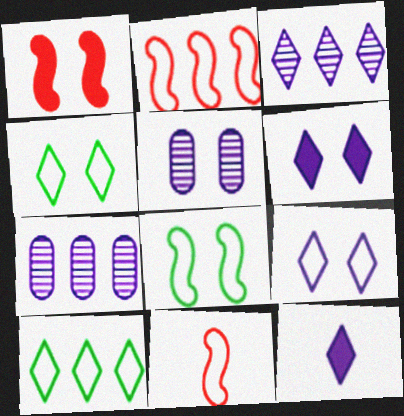[[1, 4, 5], 
[3, 9, 12]]